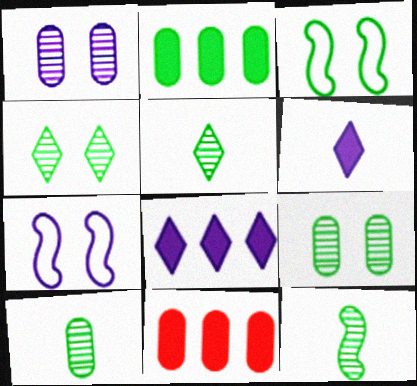[[2, 3, 5], 
[5, 7, 11], 
[5, 10, 12]]